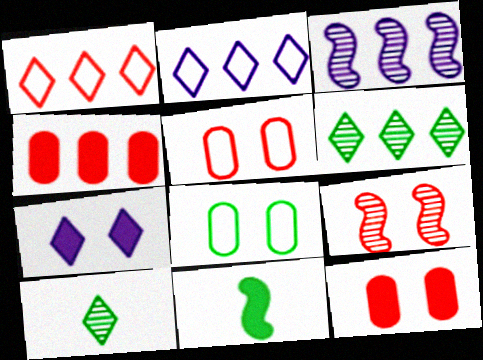[[1, 7, 10], 
[4, 7, 11], 
[6, 8, 11], 
[7, 8, 9]]